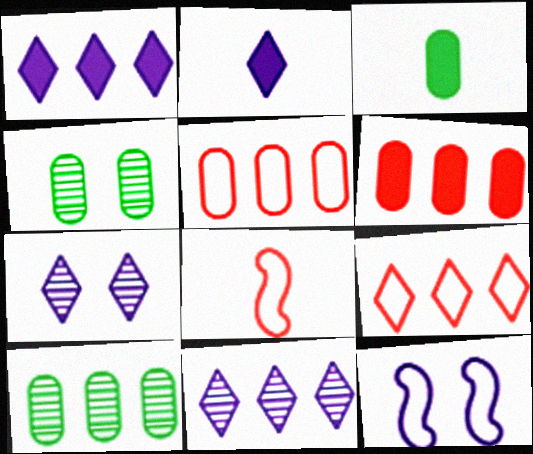[[1, 4, 8]]